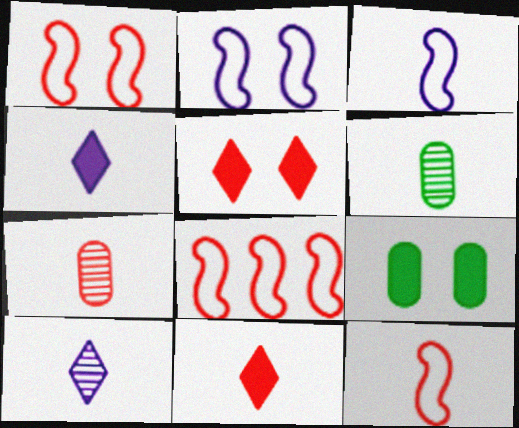[[1, 8, 12], 
[3, 6, 11], 
[4, 6, 12], 
[5, 7, 8], 
[7, 11, 12], 
[8, 9, 10]]